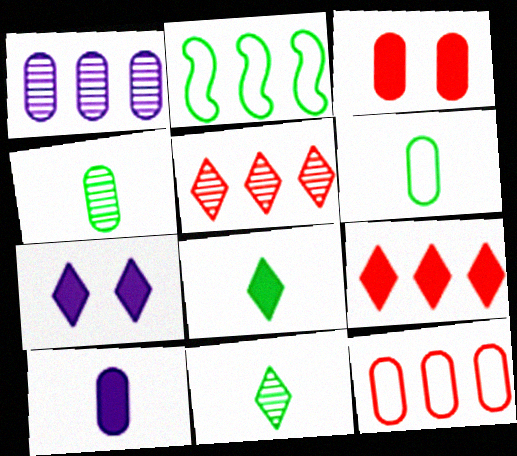[[1, 2, 9], 
[1, 3, 6], 
[7, 8, 9]]